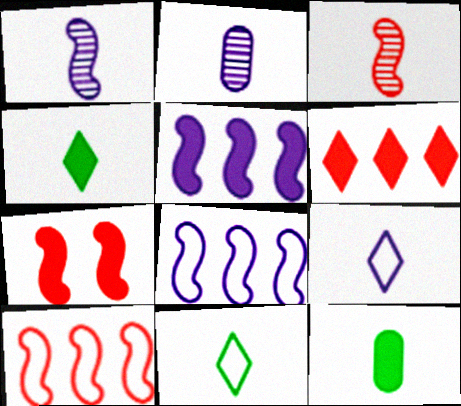[[3, 7, 10], 
[3, 9, 12]]